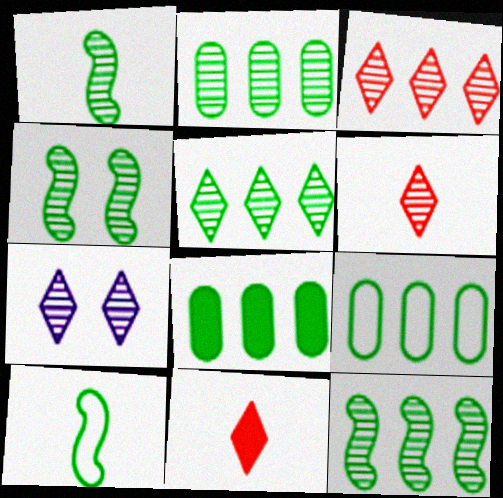[[1, 4, 12], 
[2, 5, 12], 
[2, 8, 9], 
[5, 6, 7]]